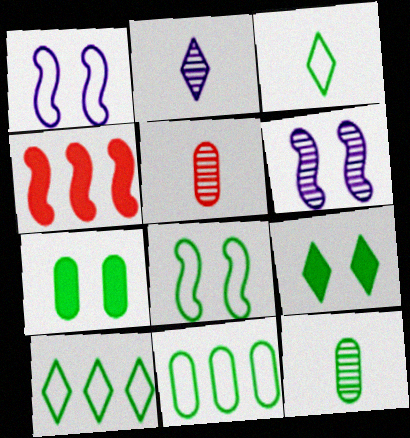[[3, 8, 11], 
[7, 11, 12]]